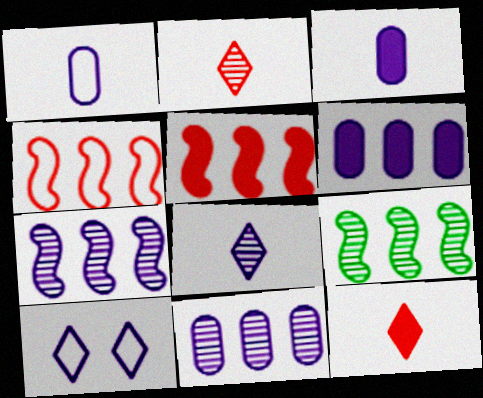[[3, 7, 10]]